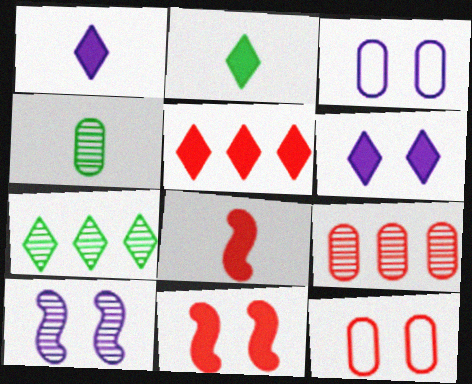[[2, 5, 6], 
[3, 6, 10], 
[3, 7, 8]]